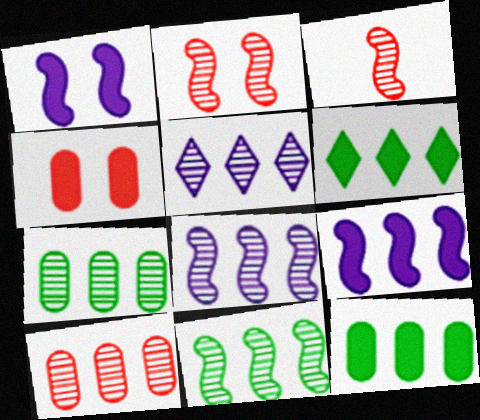[[5, 10, 11]]